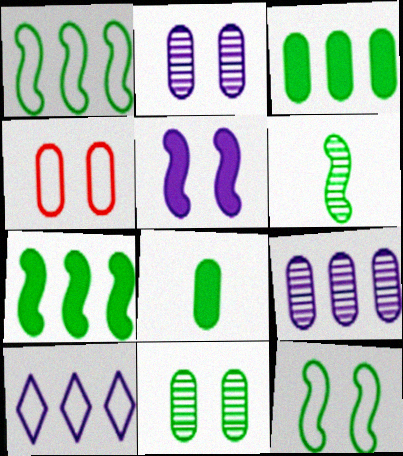[[4, 8, 9], 
[6, 7, 12]]